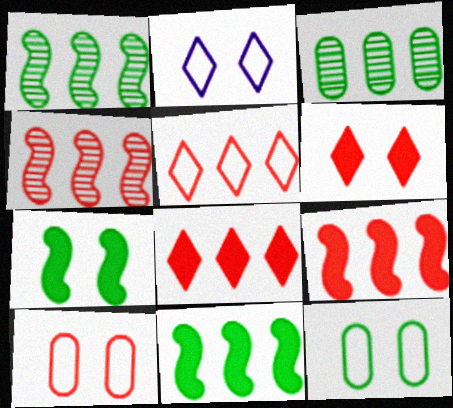[]